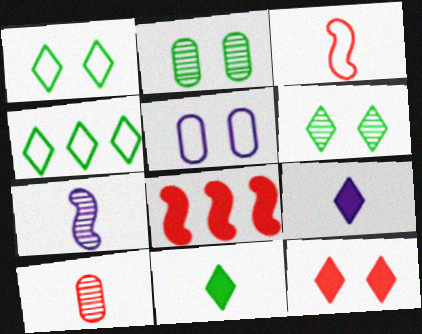[[3, 4, 5], 
[4, 6, 11]]